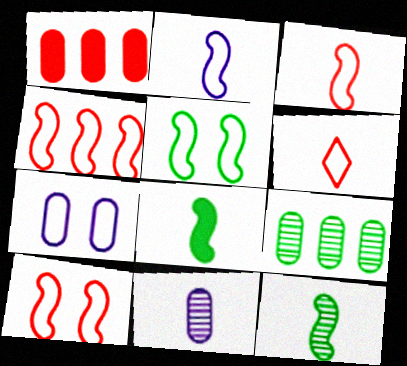[[2, 4, 5], 
[3, 4, 10], 
[6, 8, 11]]